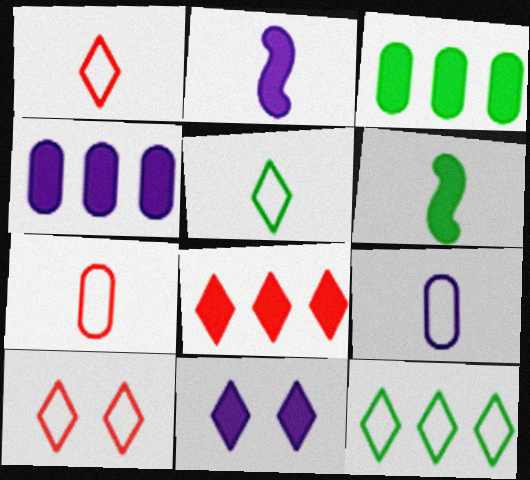[[2, 4, 11]]